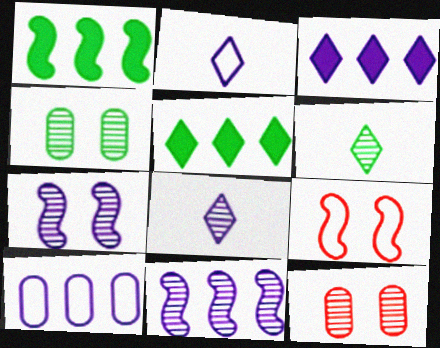[[1, 2, 12], 
[3, 10, 11], 
[6, 11, 12]]